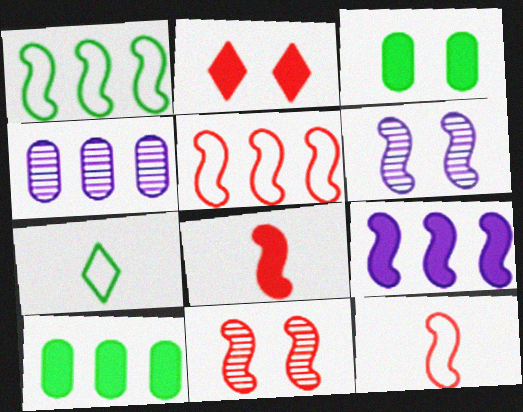[[1, 6, 8], 
[5, 8, 11]]